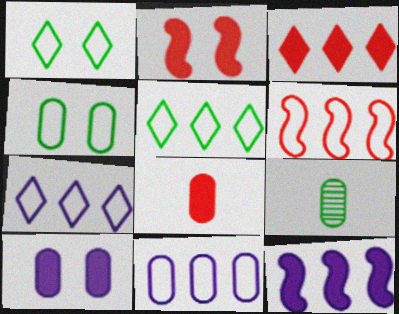[[2, 3, 8], 
[2, 7, 9], 
[5, 6, 11]]